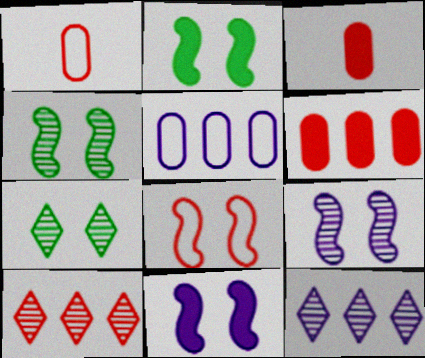[[1, 2, 12], 
[2, 8, 9], 
[3, 8, 10], 
[4, 8, 11]]